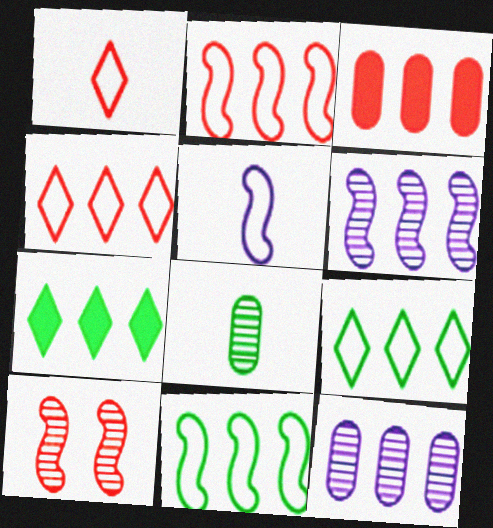[[1, 3, 10], 
[2, 7, 12], 
[3, 6, 9]]